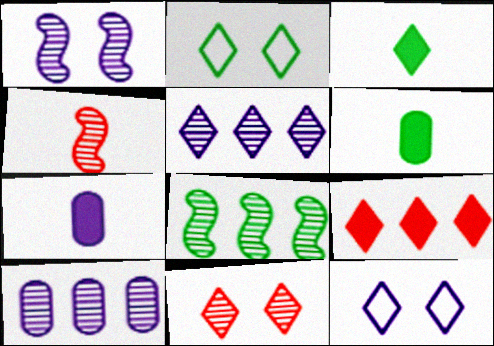[[1, 4, 8], 
[2, 6, 8]]